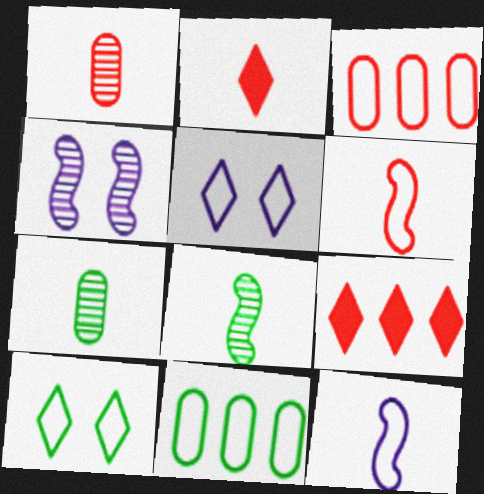[[1, 2, 6], 
[2, 4, 11], 
[2, 7, 12], 
[3, 10, 12], 
[5, 6, 11]]